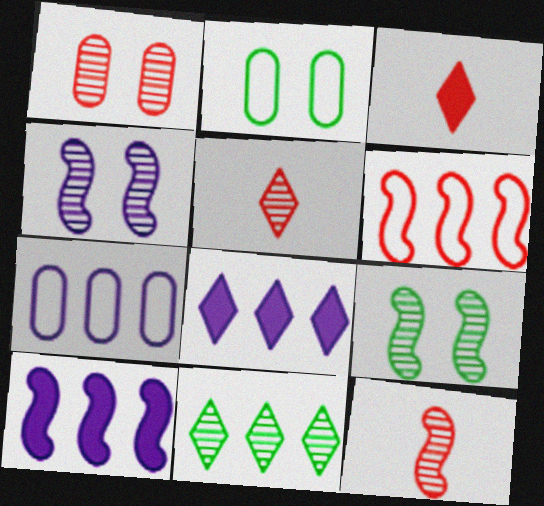[[1, 3, 6], 
[2, 5, 10], 
[2, 8, 12], 
[3, 7, 9]]